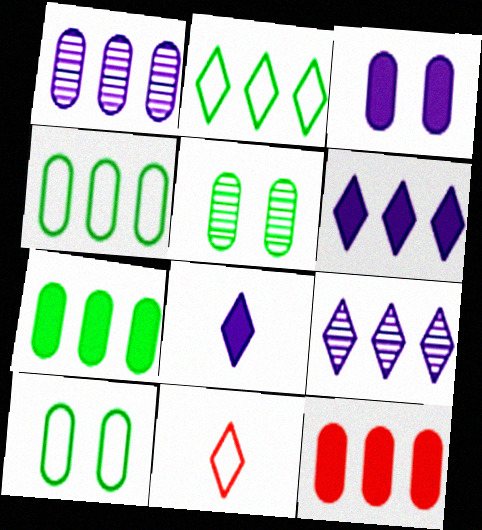[[1, 4, 12]]